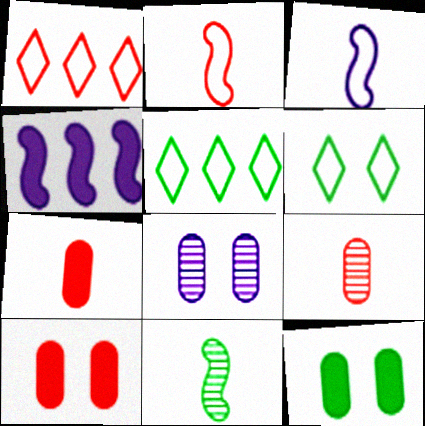[[4, 6, 9], 
[5, 11, 12]]